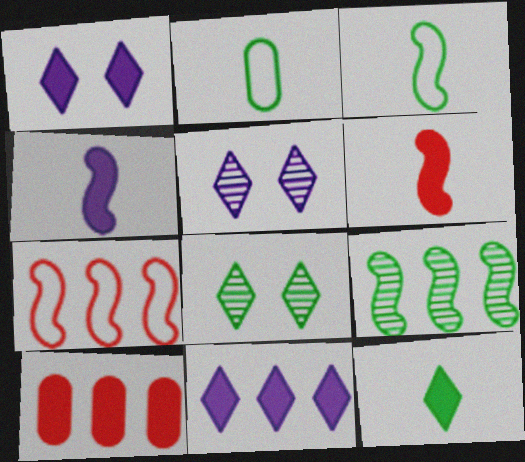[[3, 5, 10]]